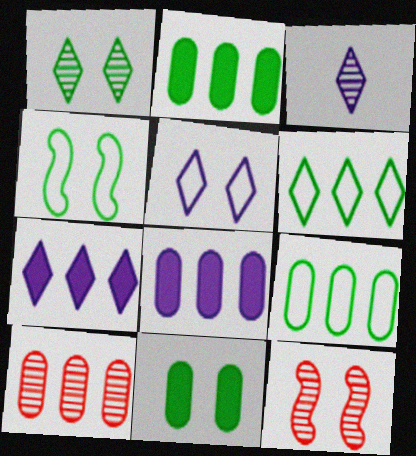[[1, 4, 11], 
[3, 5, 7], 
[5, 11, 12], 
[8, 9, 10]]